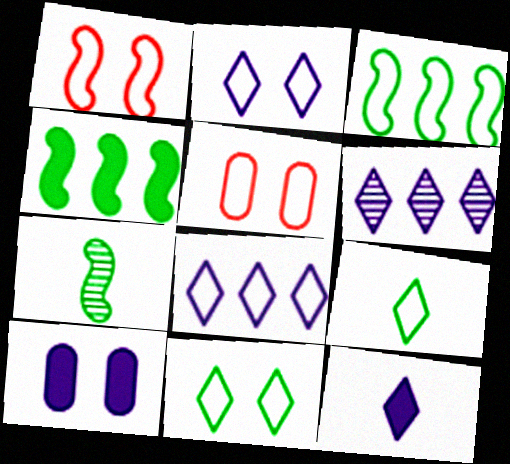[[2, 6, 12]]